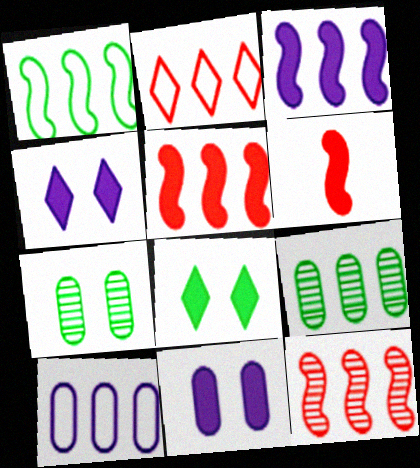[[1, 2, 10], 
[1, 3, 12], 
[2, 3, 9]]